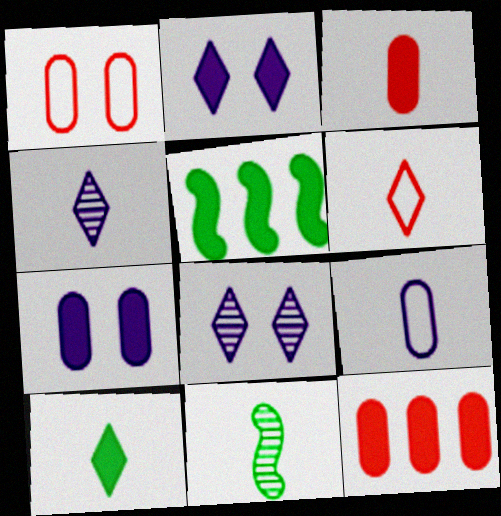[[1, 4, 5], 
[2, 3, 5], 
[4, 6, 10]]